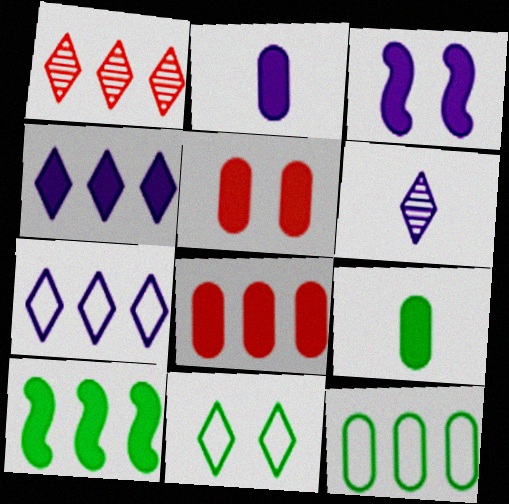[[2, 3, 4], 
[4, 8, 10]]